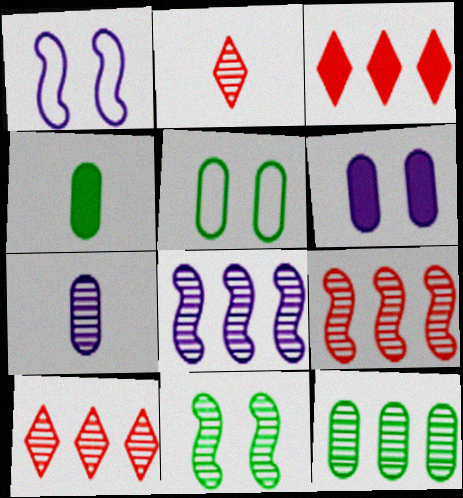[[1, 4, 10], 
[4, 5, 12], 
[7, 10, 11], 
[8, 10, 12]]